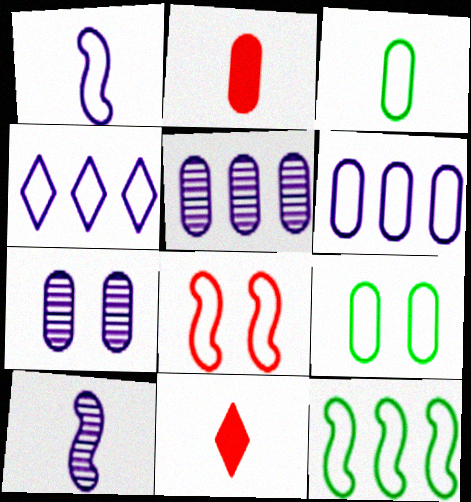[[1, 8, 12], 
[2, 5, 9], 
[3, 4, 8], 
[3, 10, 11], 
[7, 11, 12]]